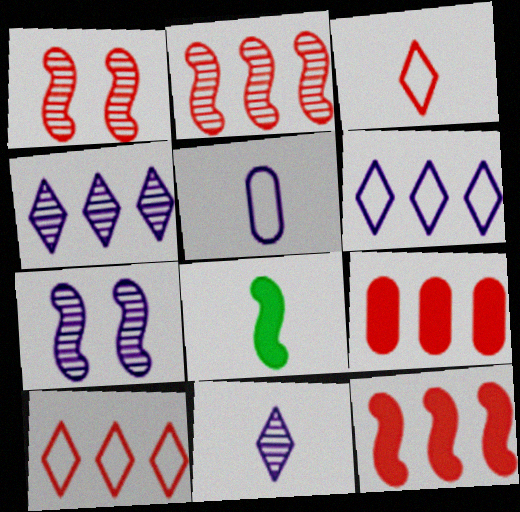[[1, 3, 9], 
[2, 9, 10]]